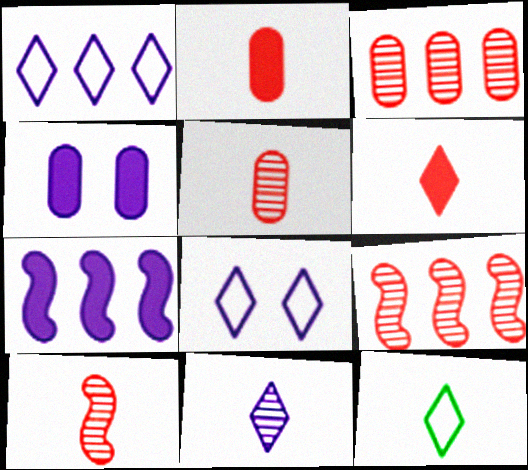[[4, 9, 12], 
[6, 11, 12]]